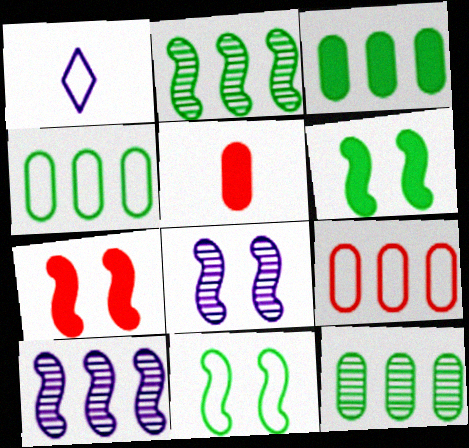[[1, 7, 12], 
[1, 9, 11], 
[3, 4, 12], 
[7, 8, 11]]